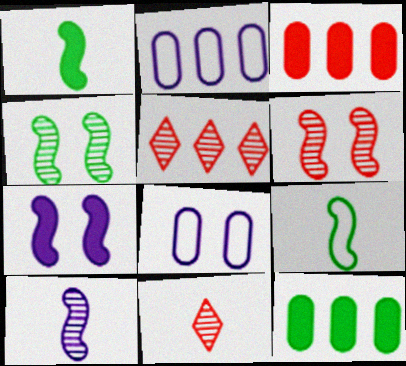[[1, 5, 8]]